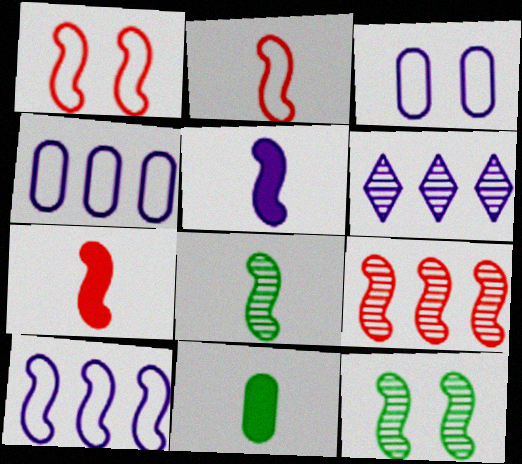[[1, 6, 11], 
[1, 7, 9], 
[2, 5, 8], 
[3, 5, 6], 
[7, 10, 12]]